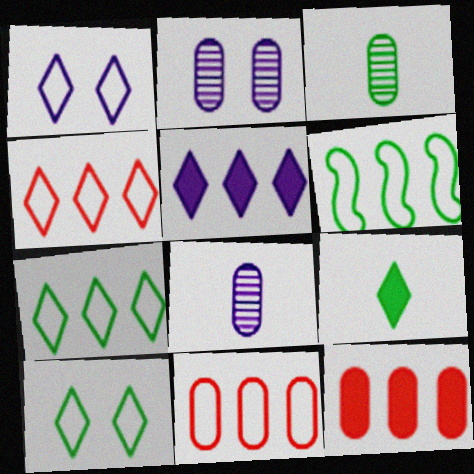[]